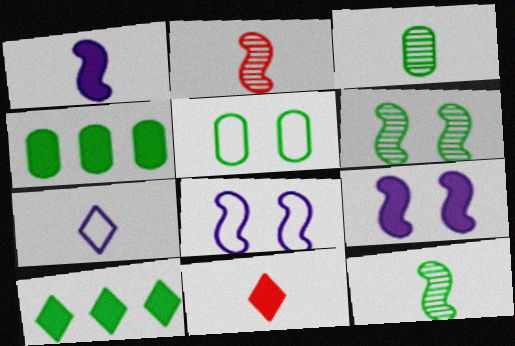[[3, 4, 5], 
[4, 9, 11], 
[5, 10, 12]]